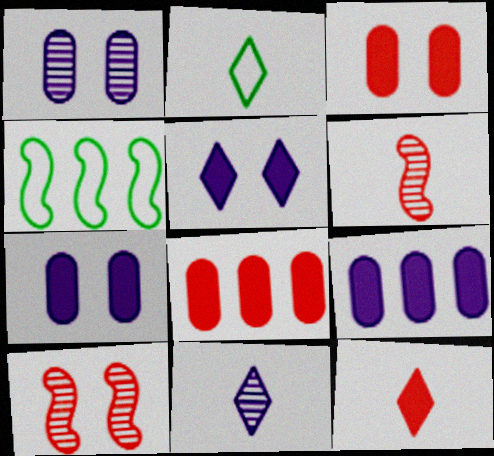[[1, 4, 12], 
[2, 9, 10], 
[2, 11, 12], 
[3, 4, 11]]